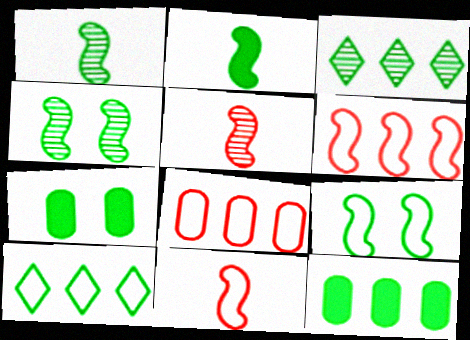[[1, 7, 10]]